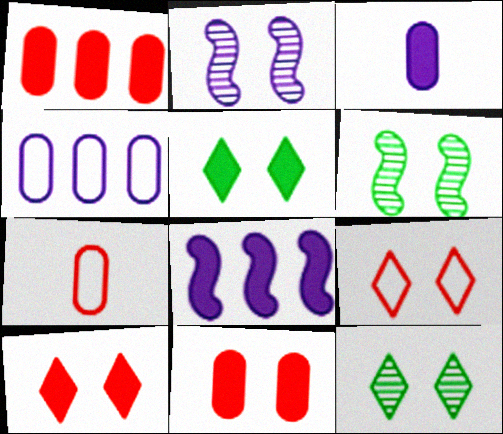[[7, 8, 12]]